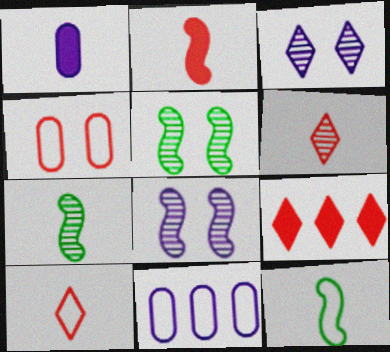[[1, 6, 12], 
[1, 7, 10]]